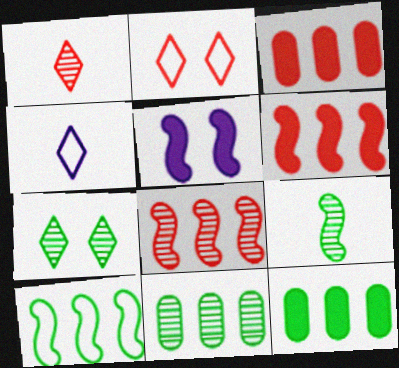[[7, 9, 11]]